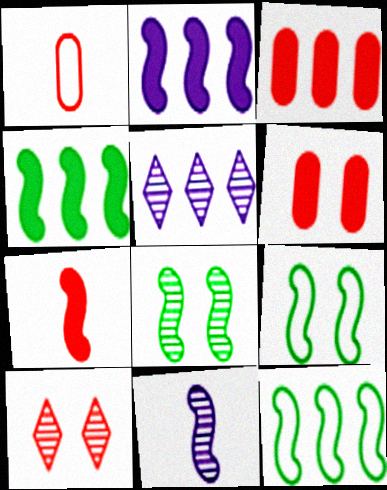[[3, 5, 12]]